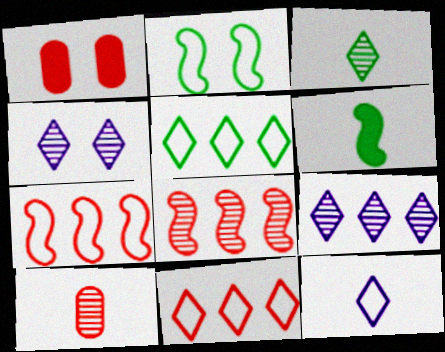[[1, 2, 4], 
[6, 10, 12]]